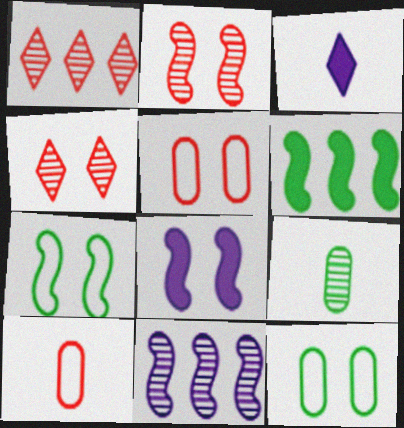[[2, 7, 8], 
[4, 8, 12], 
[4, 9, 11]]